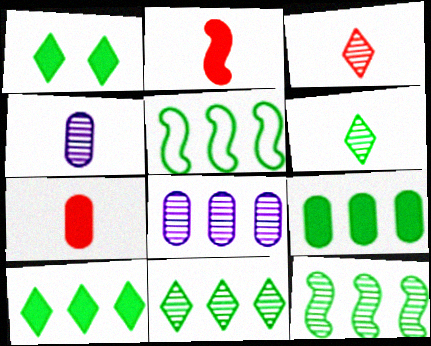[[5, 9, 11]]